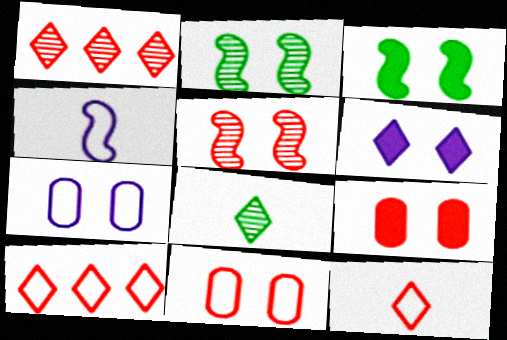[[2, 6, 11], 
[3, 6, 9], 
[6, 8, 10]]